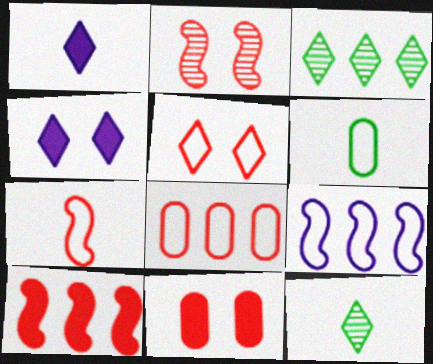[[1, 3, 5], 
[2, 5, 11], 
[2, 7, 10], 
[5, 6, 9], 
[5, 7, 8], 
[9, 11, 12]]